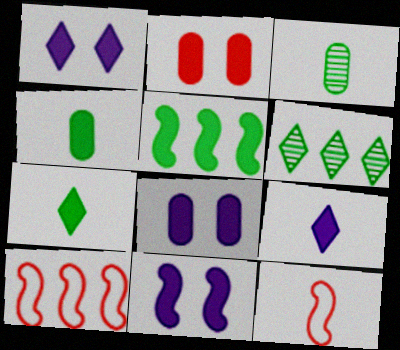[[1, 3, 10], 
[1, 8, 11], 
[2, 5, 9], 
[3, 9, 12], 
[6, 8, 12]]